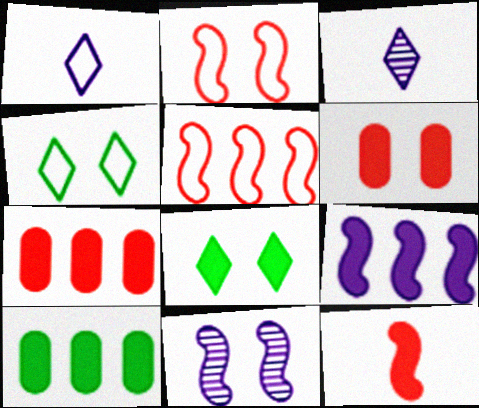[[2, 3, 10], 
[4, 6, 11]]